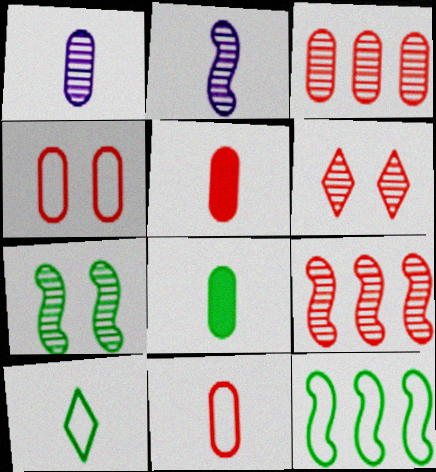[[1, 8, 11], 
[2, 5, 10], 
[2, 7, 9], 
[3, 4, 5]]